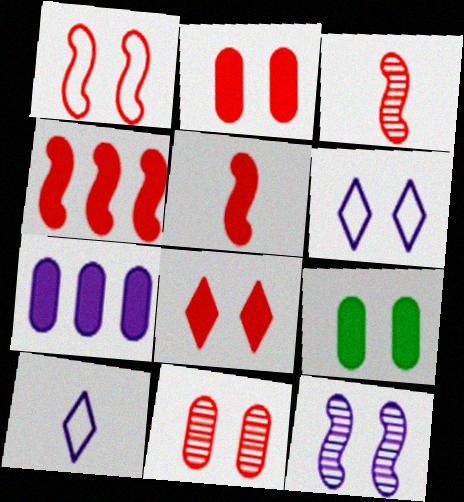[[1, 3, 4], 
[1, 8, 11], 
[7, 10, 12]]